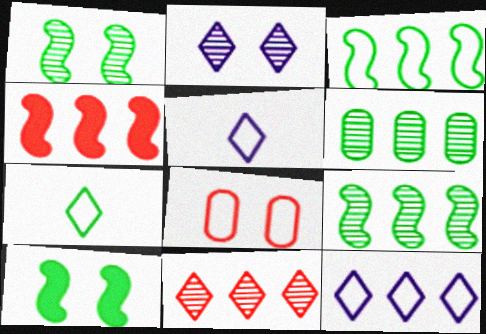[[2, 8, 10], 
[3, 5, 8], 
[4, 6, 12], 
[6, 7, 10]]